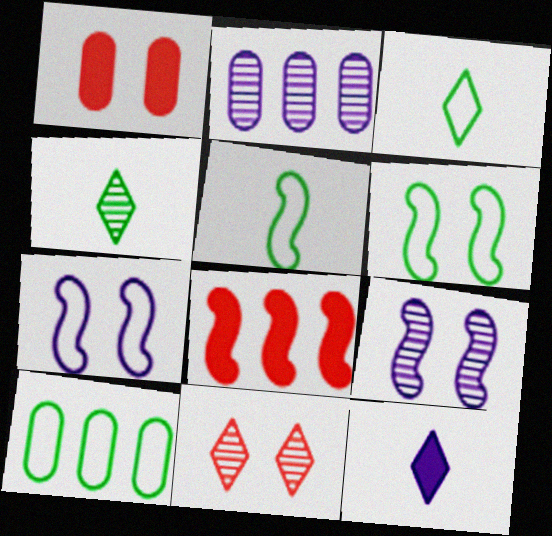[[2, 7, 12], 
[3, 6, 10], 
[5, 8, 9]]